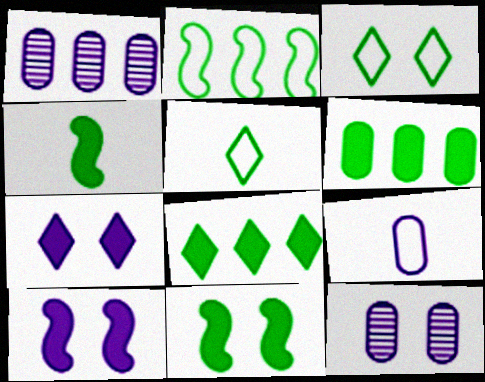[]